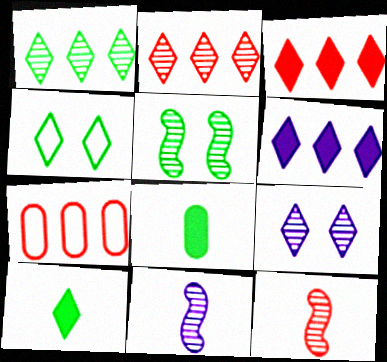[[1, 4, 10]]